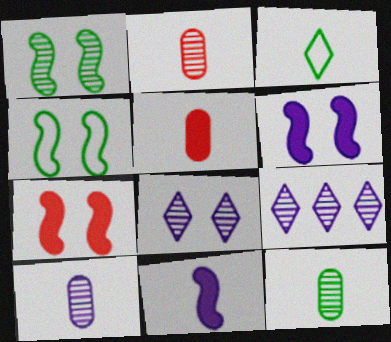[[1, 2, 9], 
[2, 3, 11], 
[2, 10, 12], 
[4, 5, 9]]